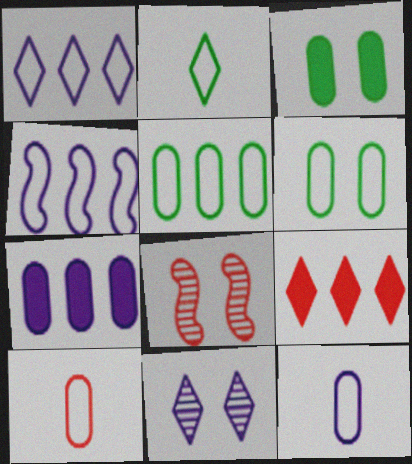[[2, 7, 8], 
[2, 9, 11], 
[8, 9, 10]]